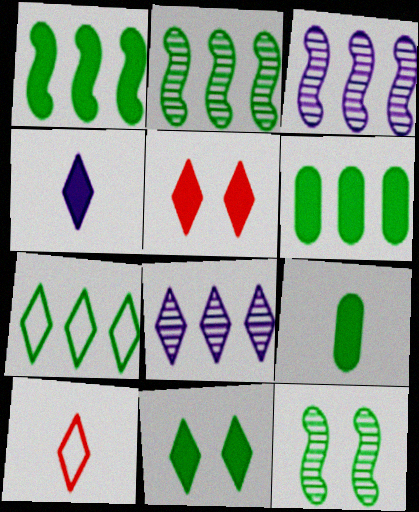[[1, 9, 11], 
[2, 6, 7], 
[7, 9, 12], 
[8, 10, 11]]